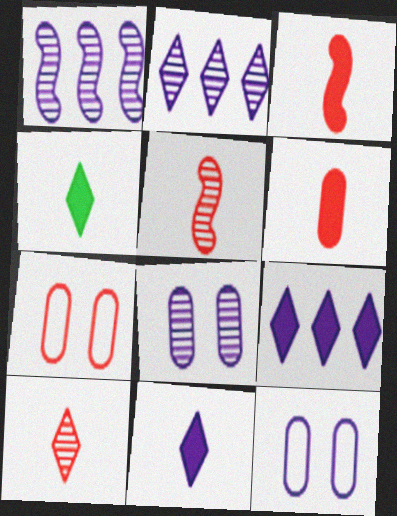[[1, 4, 7], 
[1, 11, 12]]